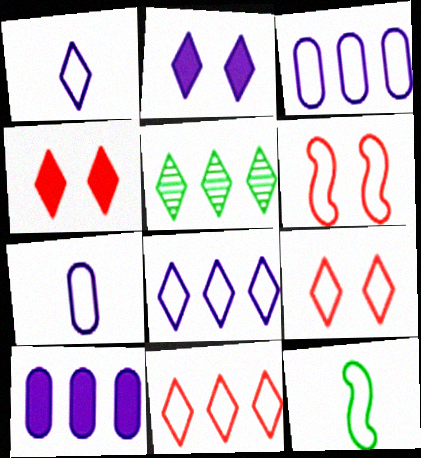[[1, 4, 5], 
[3, 9, 12]]